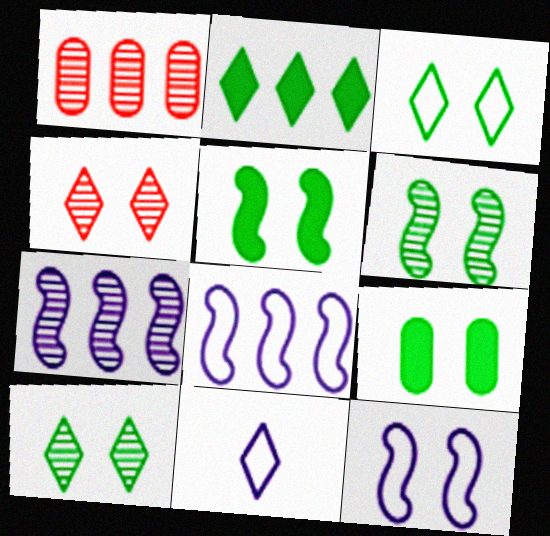[[1, 2, 8], 
[1, 5, 11], 
[2, 4, 11], 
[3, 6, 9], 
[4, 9, 12]]